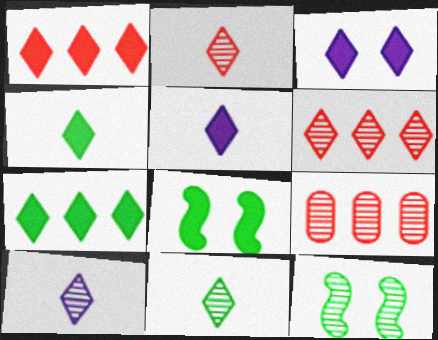[[1, 3, 4], 
[2, 10, 11], 
[9, 10, 12]]